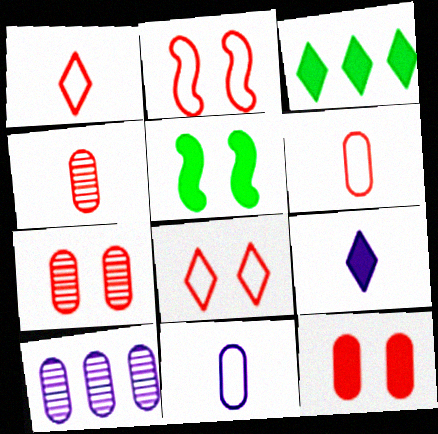[[1, 5, 10]]